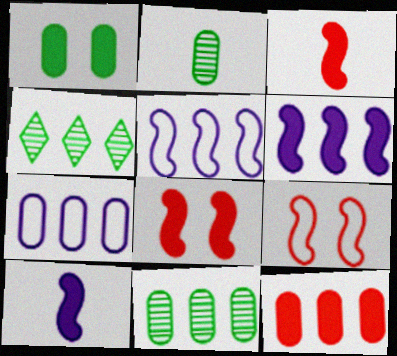[[4, 5, 12], 
[7, 11, 12]]